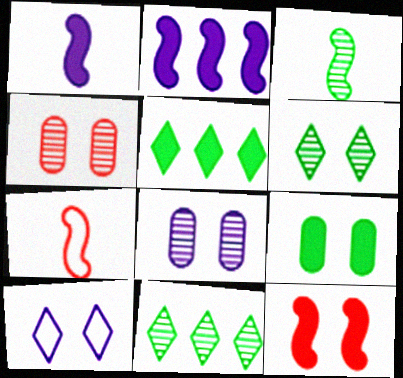[[1, 3, 7], 
[5, 7, 8]]